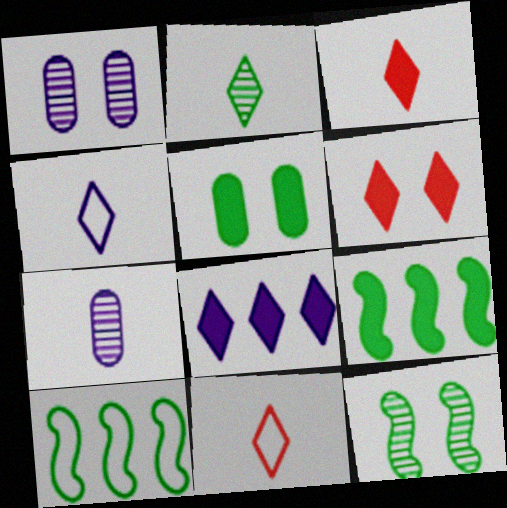[[1, 3, 10], 
[1, 9, 11], 
[2, 3, 4], 
[2, 5, 10], 
[6, 7, 10]]